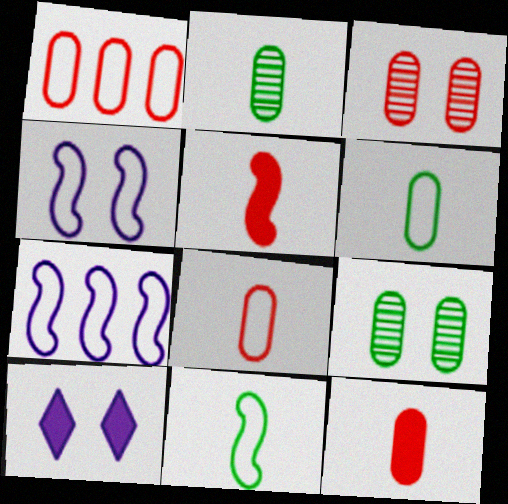[[1, 3, 12]]